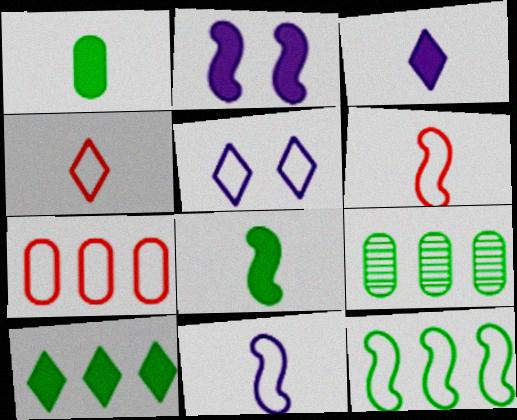[[2, 4, 9], 
[9, 10, 12]]